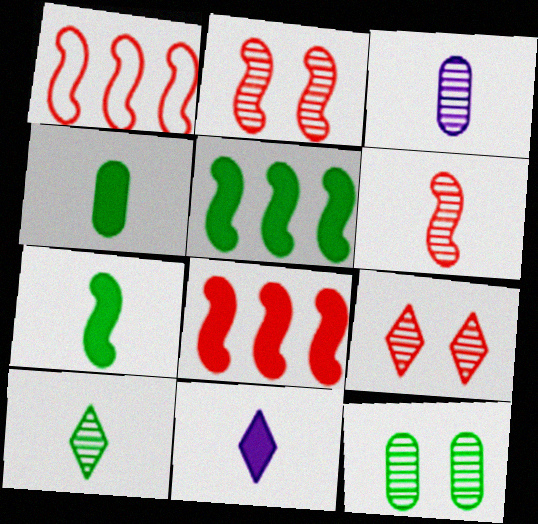[[1, 11, 12], 
[3, 6, 10]]